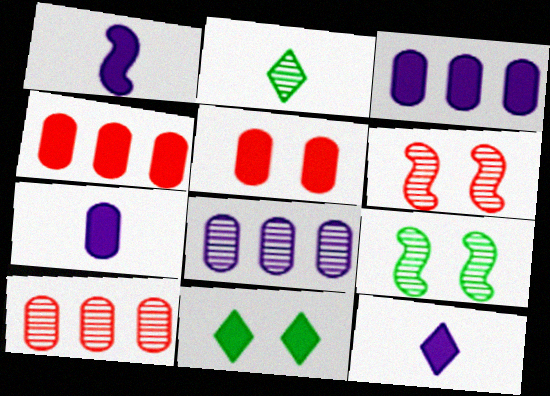[[1, 4, 11], 
[1, 7, 12], 
[2, 6, 8]]